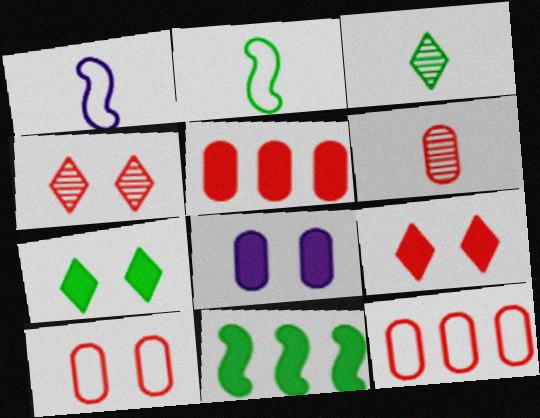[[5, 6, 10]]